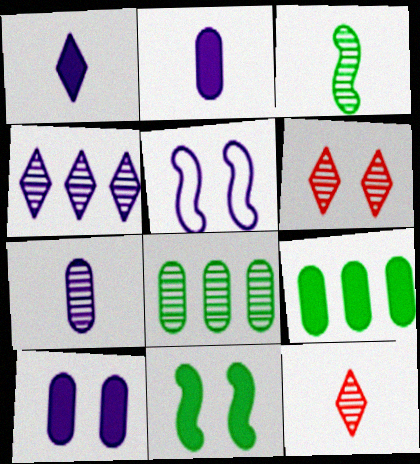[[2, 4, 5], 
[3, 7, 12], 
[5, 9, 12]]